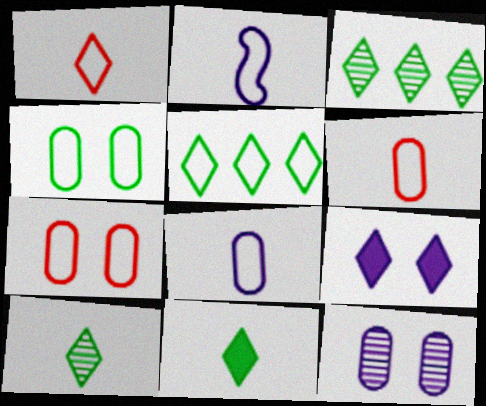[[1, 3, 9], 
[2, 5, 7]]